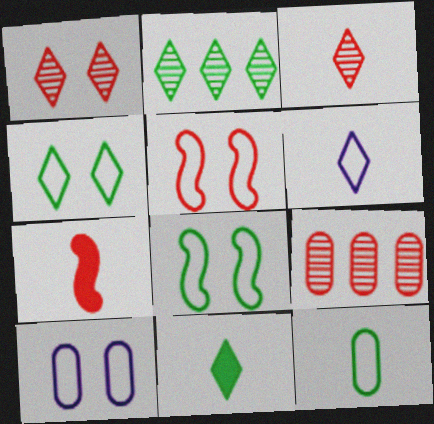[[2, 4, 11], 
[2, 7, 10], 
[3, 6, 11], 
[4, 5, 10]]